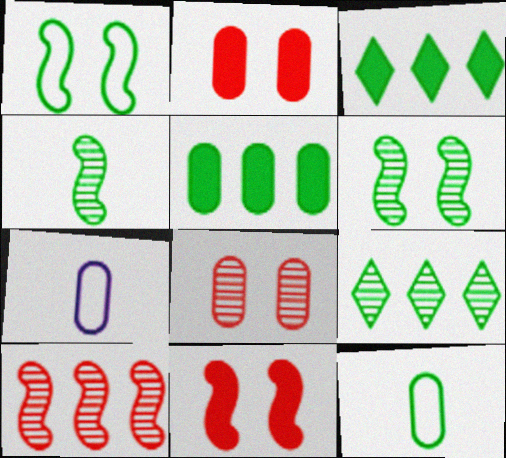[[3, 6, 12], 
[5, 7, 8], 
[7, 9, 11]]